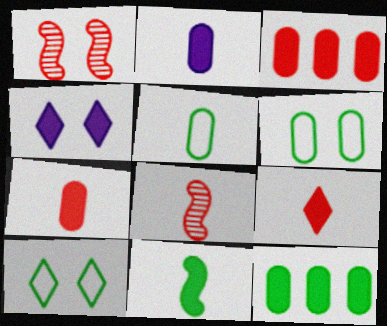[[1, 4, 6], 
[2, 9, 11], 
[3, 4, 11]]